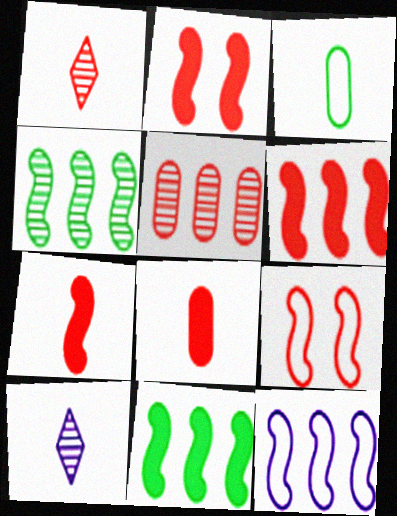[[2, 6, 7], 
[3, 7, 10], 
[4, 6, 12]]